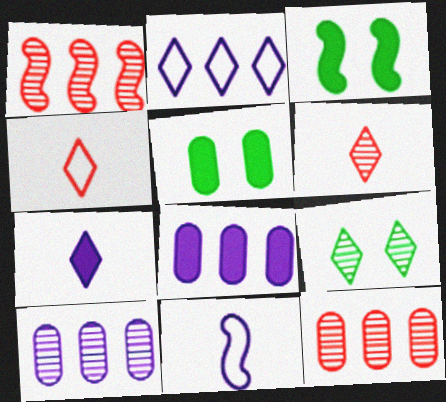[[1, 3, 11], 
[3, 4, 10]]